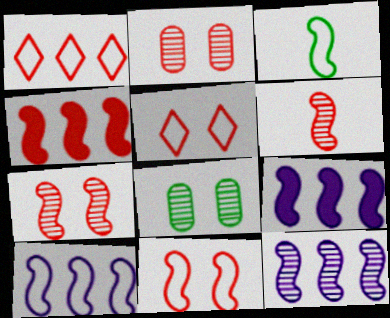[[3, 7, 9], 
[3, 10, 11], 
[4, 6, 11], 
[9, 10, 12]]